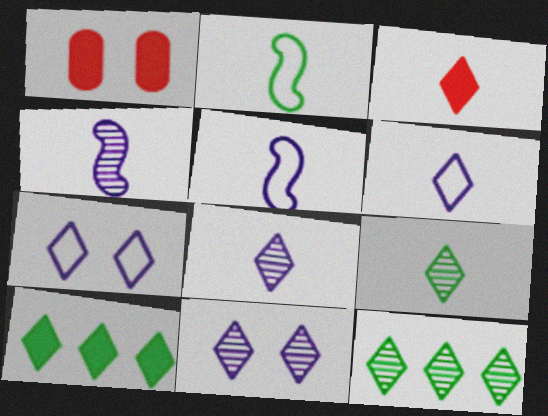[[1, 5, 12], 
[3, 6, 9], 
[3, 7, 12]]